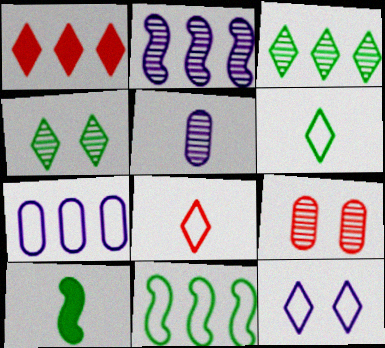[[5, 8, 10]]